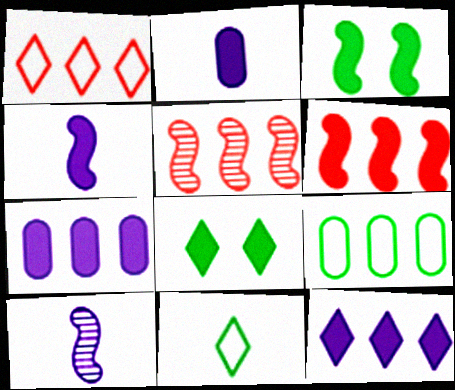[[2, 6, 8], 
[3, 4, 6], 
[5, 9, 12]]